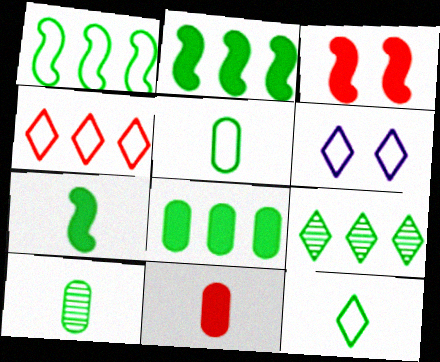[[1, 8, 9], 
[4, 6, 12], 
[7, 10, 12]]